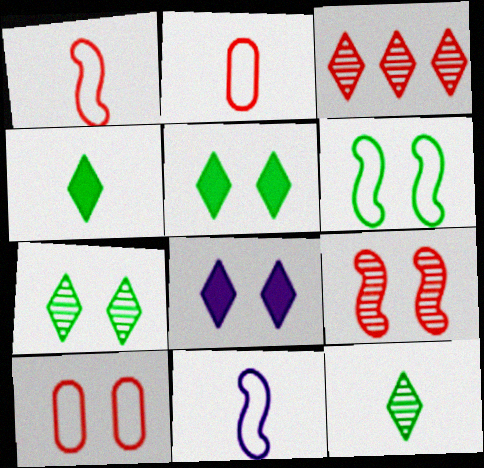[]